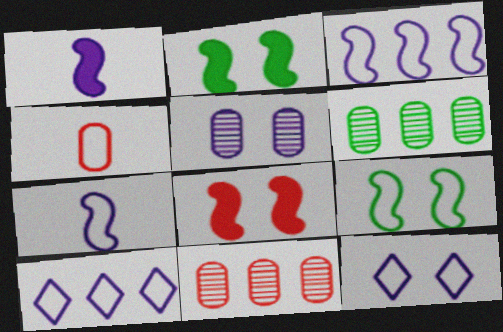[[1, 5, 10], 
[4, 9, 10]]